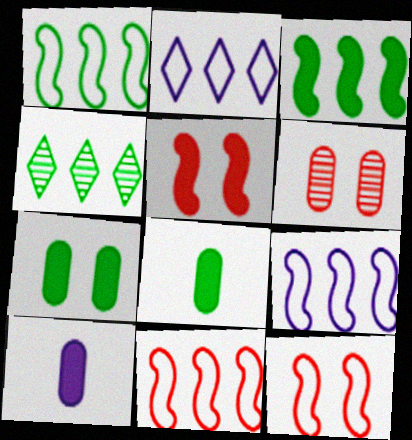[[1, 9, 11], 
[4, 10, 12]]